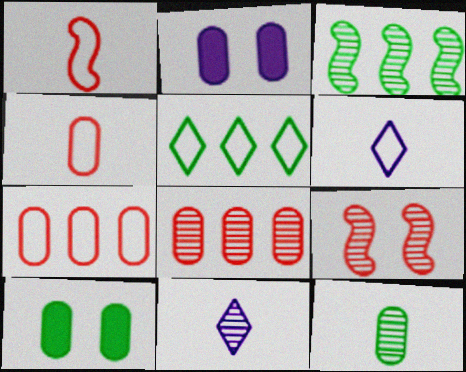[[2, 7, 12]]